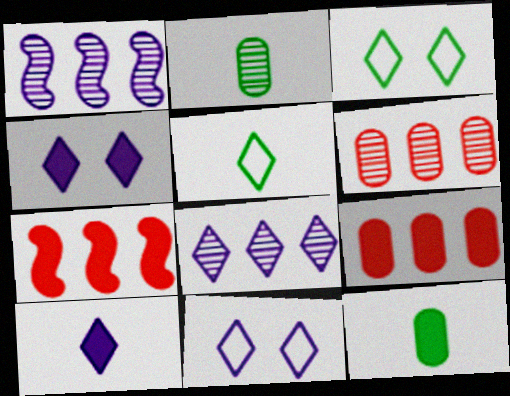[[2, 7, 11], 
[4, 7, 12], 
[8, 10, 11]]